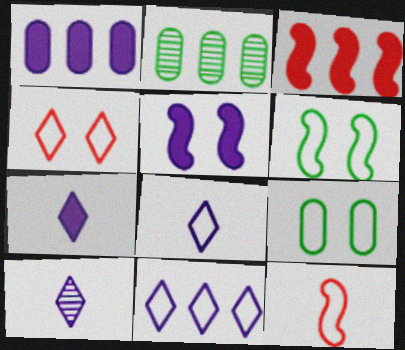[[1, 5, 7], 
[2, 3, 11], 
[3, 9, 10], 
[7, 8, 10], 
[9, 11, 12]]